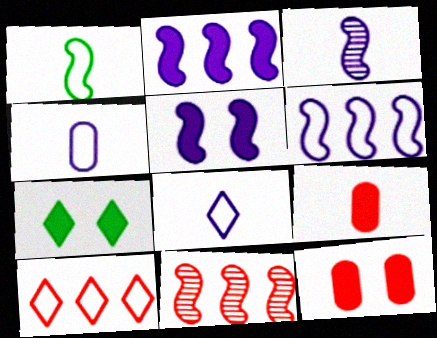[[1, 5, 11], 
[2, 7, 9], 
[3, 5, 6], 
[4, 7, 11], 
[5, 7, 12]]